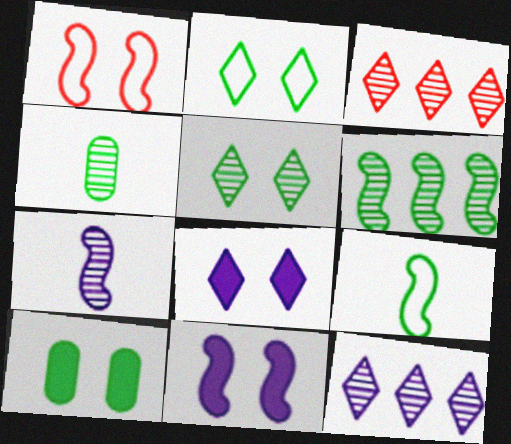[[4, 5, 6]]